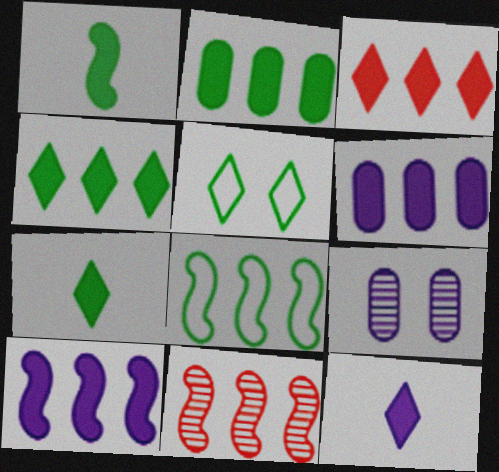[[2, 3, 10], 
[8, 10, 11]]